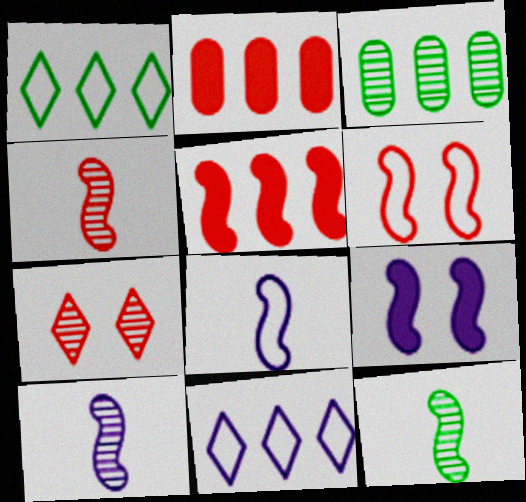[[3, 5, 11], 
[3, 7, 10], 
[4, 5, 6], 
[4, 10, 12]]